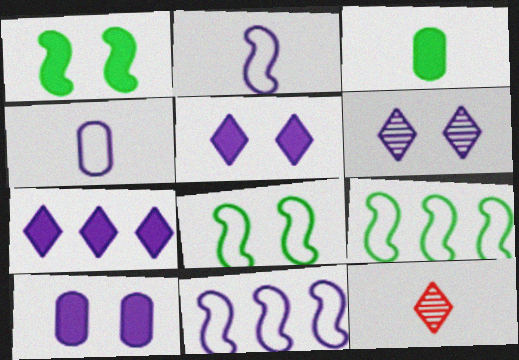[[2, 3, 12], 
[9, 10, 12]]